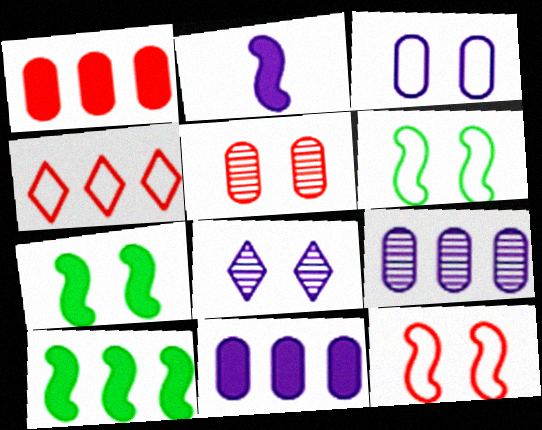[[4, 9, 10]]